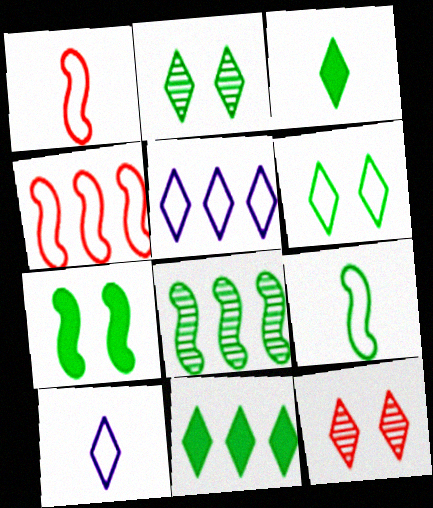[[3, 5, 12], 
[7, 8, 9], 
[10, 11, 12]]